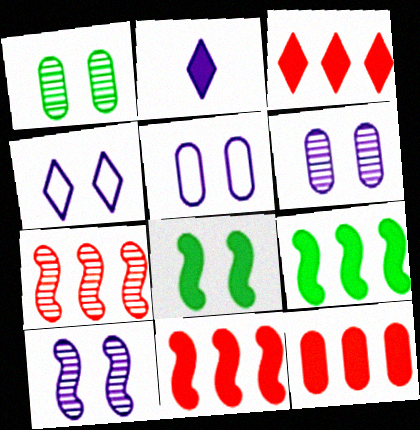[[2, 8, 12], 
[3, 11, 12]]